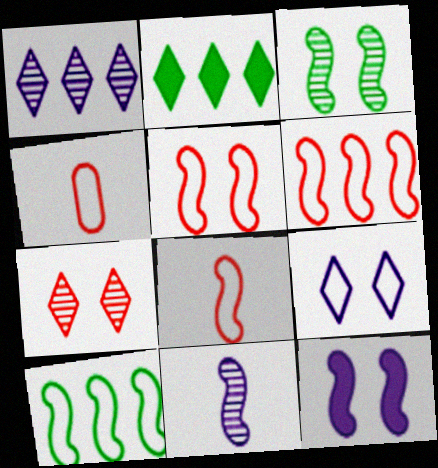[[3, 5, 12], 
[4, 9, 10], 
[5, 6, 8]]